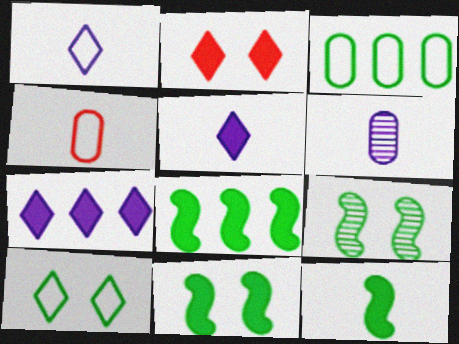[[4, 7, 9], 
[8, 11, 12]]